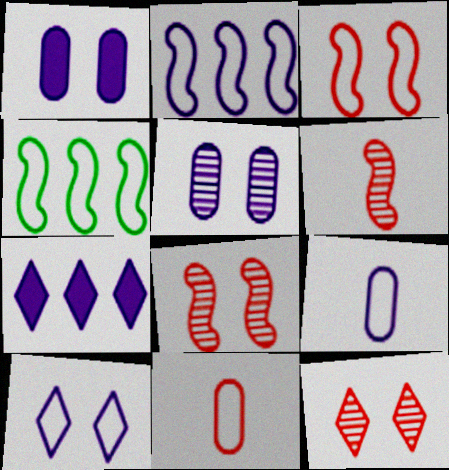[[2, 9, 10], 
[4, 10, 11]]